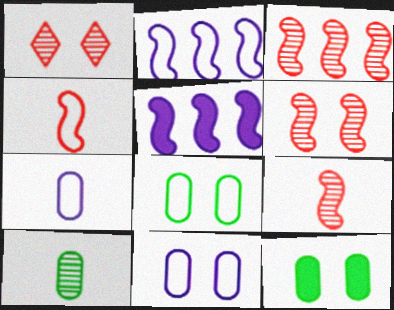[[3, 6, 9]]